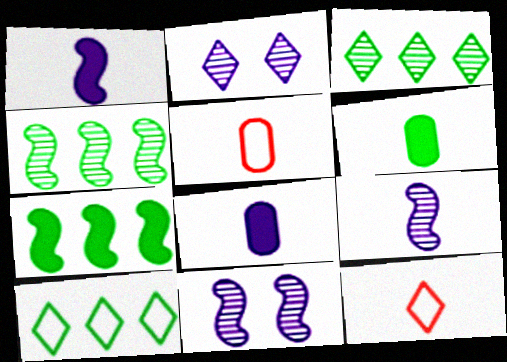[[2, 5, 7], 
[6, 9, 12]]